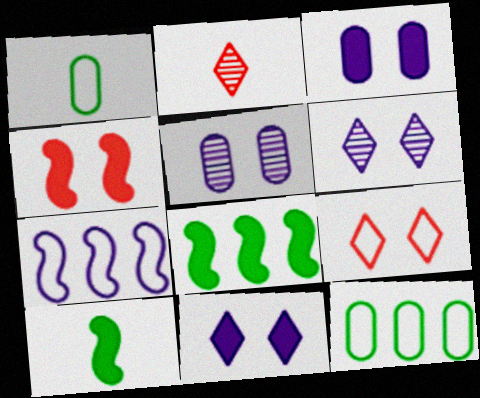[[1, 7, 9]]